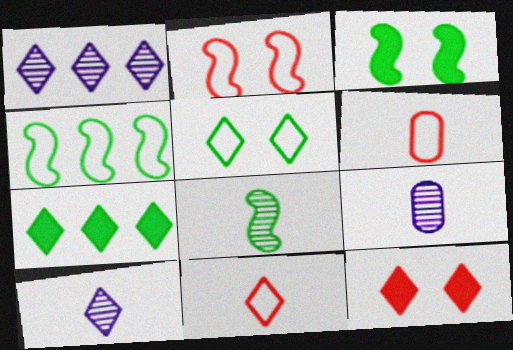[[1, 3, 6], 
[2, 7, 9], 
[3, 4, 8], 
[4, 9, 12]]